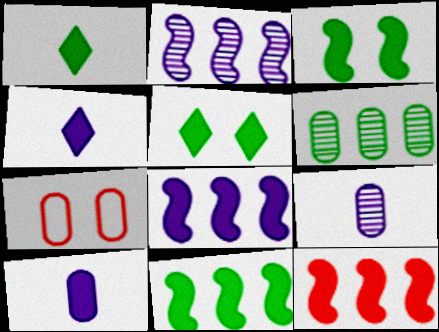[[1, 2, 7], 
[5, 10, 12], 
[6, 7, 10], 
[8, 11, 12]]